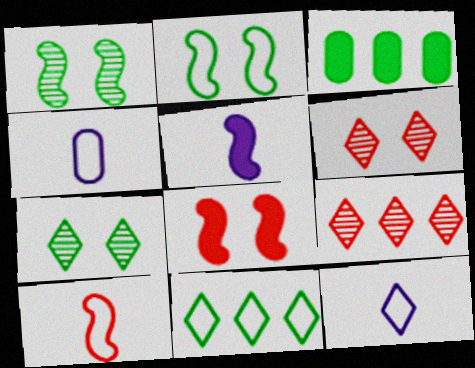[]